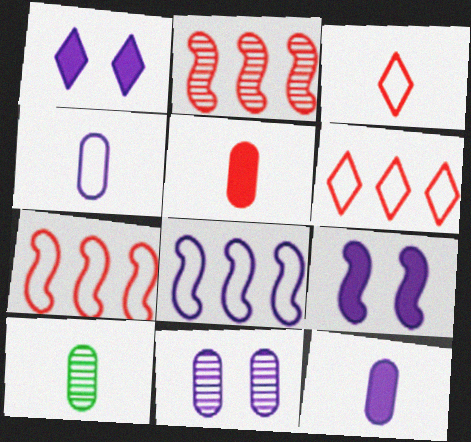[[1, 7, 10], 
[4, 5, 10], 
[6, 9, 10]]